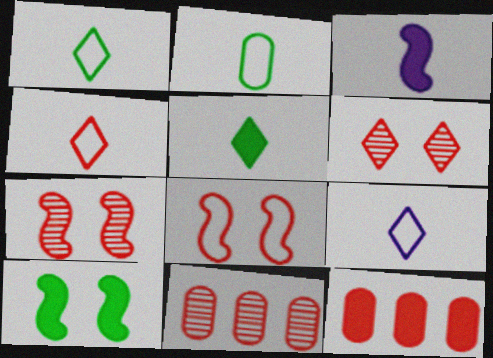[[1, 4, 9], 
[4, 7, 12], 
[9, 10, 11]]